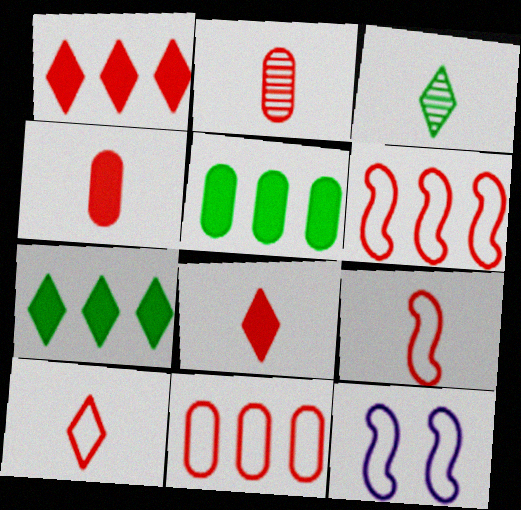[[2, 7, 12], 
[2, 8, 9]]